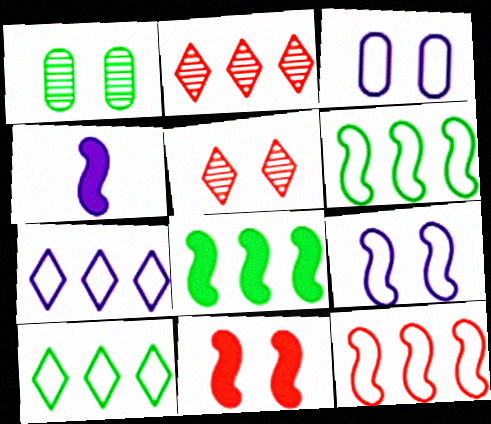[[4, 8, 11]]